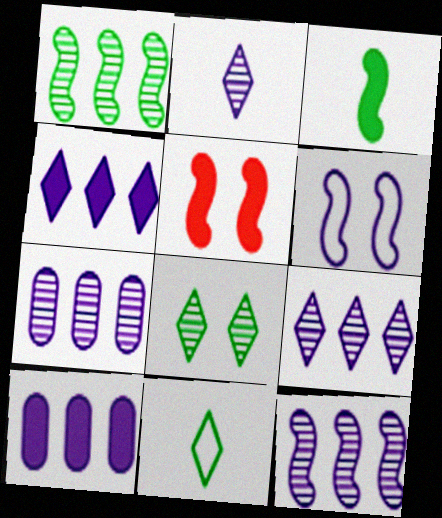[[2, 6, 10], 
[5, 7, 11], 
[7, 9, 12]]